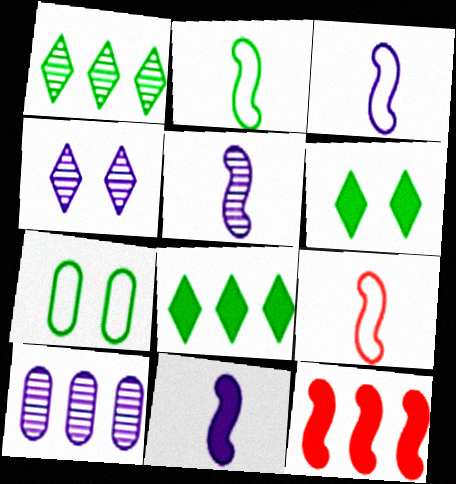[[2, 3, 9], 
[3, 5, 11], 
[4, 5, 10], 
[6, 9, 10]]